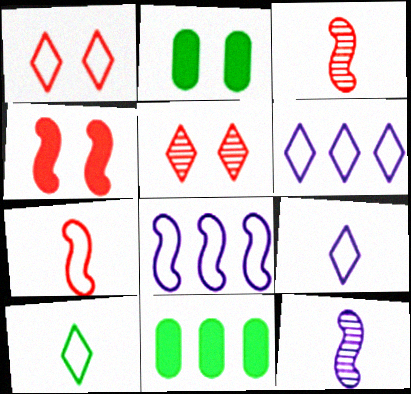[[1, 6, 10], 
[1, 11, 12], 
[2, 3, 6]]